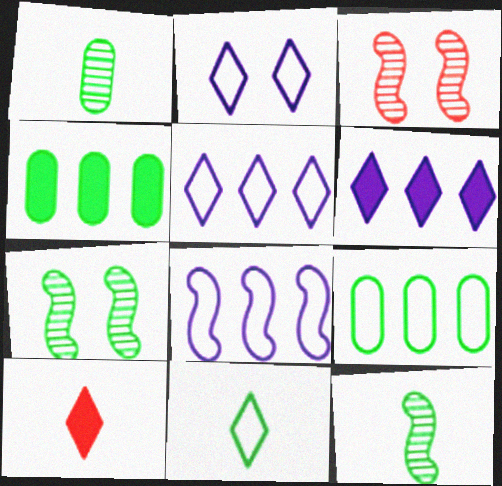[[4, 7, 11]]